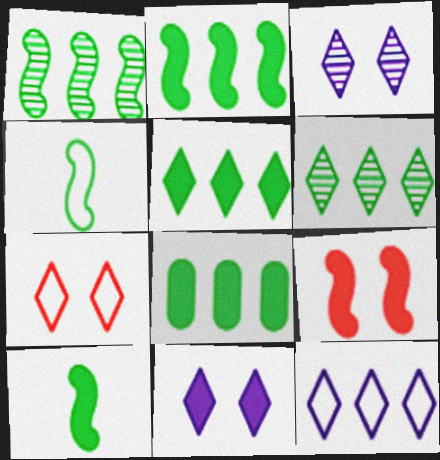[[2, 5, 8]]